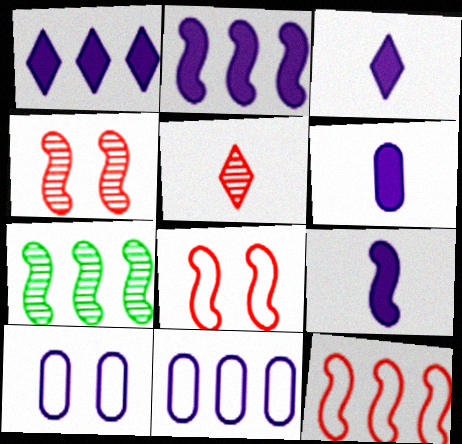[[2, 7, 12], 
[3, 6, 9], 
[7, 8, 9]]